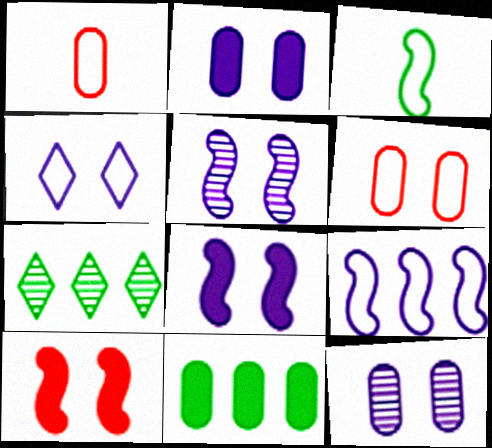[[1, 7, 8], 
[1, 11, 12], 
[2, 4, 5], 
[4, 8, 12]]